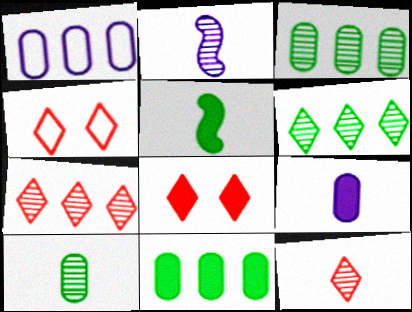[[2, 4, 11], 
[2, 10, 12]]